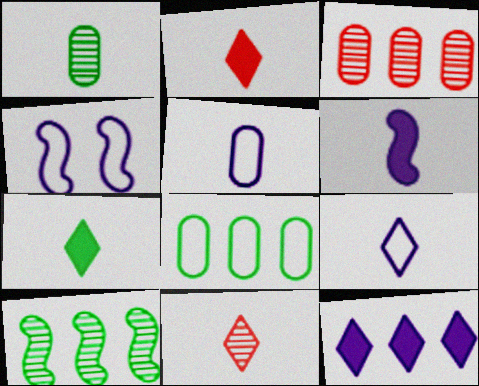[[3, 4, 7], 
[7, 9, 11]]